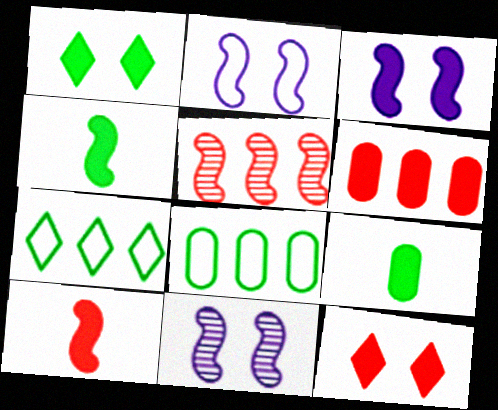[[2, 3, 11], 
[2, 4, 5], 
[6, 10, 12]]